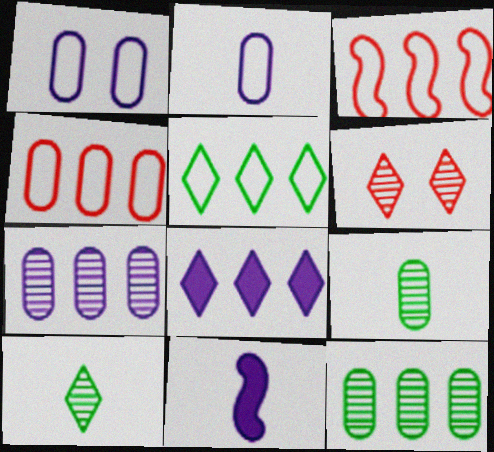[[3, 8, 12]]